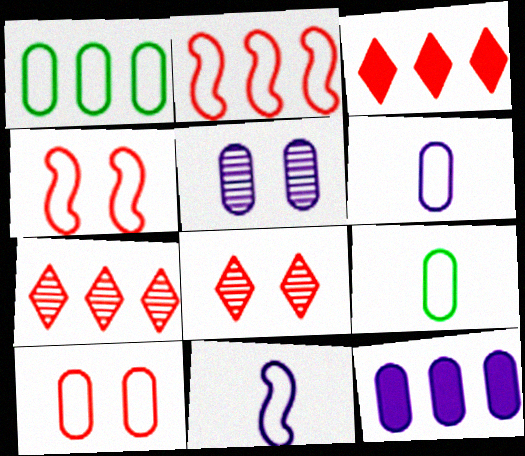[[1, 6, 10], 
[5, 6, 12]]